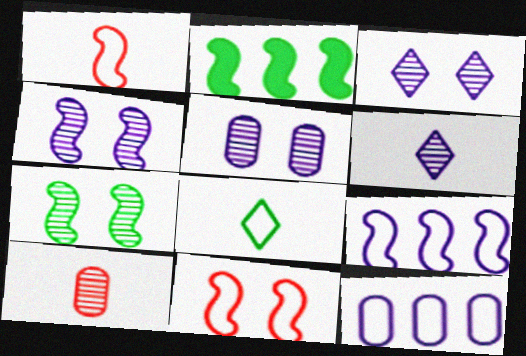[[1, 2, 4], 
[3, 4, 5], 
[8, 11, 12]]